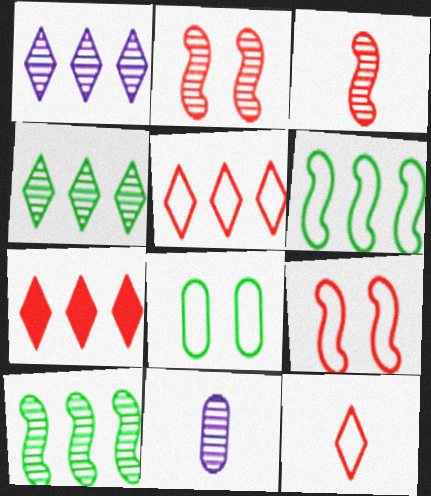[[2, 4, 11]]